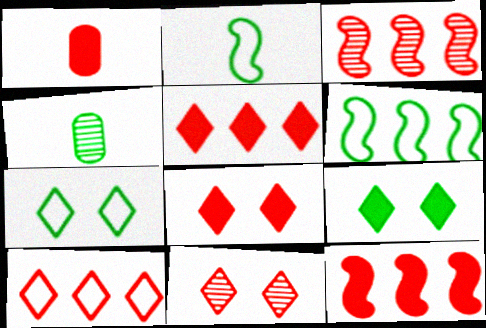[[1, 8, 12], 
[4, 6, 9]]